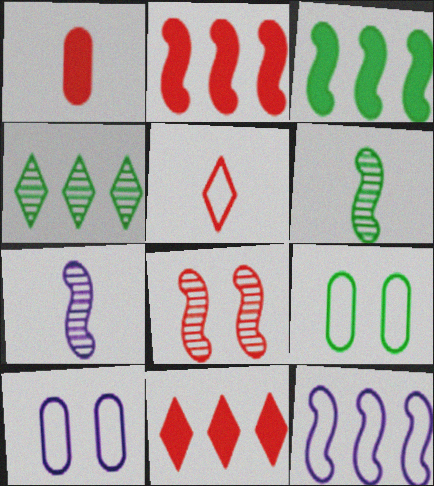[[5, 9, 12], 
[6, 10, 11], 
[7, 9, 11]]